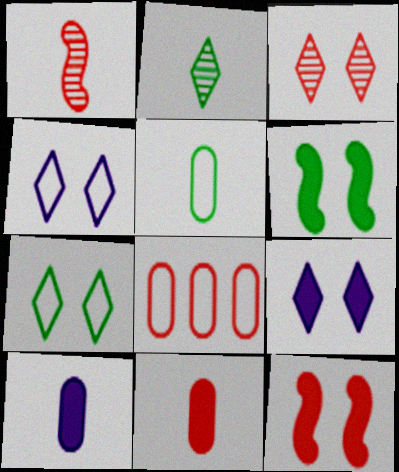[[3, 7, 9]]